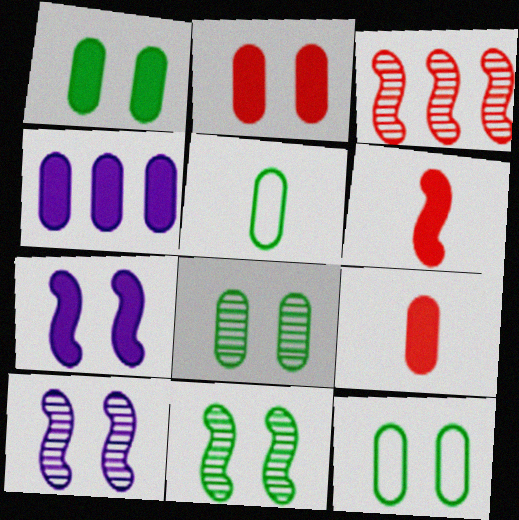[[1, 4, 9], 
[1, 8, 12]]